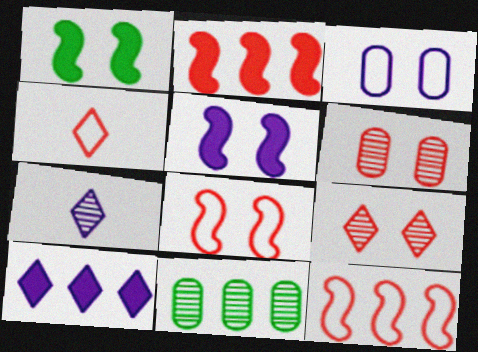[[1, 3, 9], 
[2, 4, 6], 
[4, 5, 11], 
[10, 11, 12]]